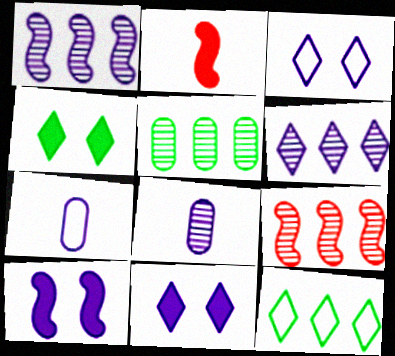[[1, 7, 11], 
[2, 3, 5], 
[4, 7, 9], 
[5, 6, 9], 
[6, 7, 10]]